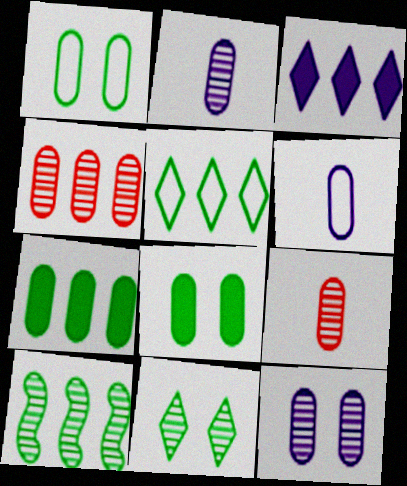[[4, 6, 8], 
[5, 7, 10]]